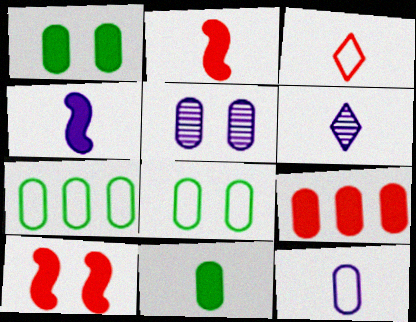[[4, 6, 12], 
[6, 7, 10]]